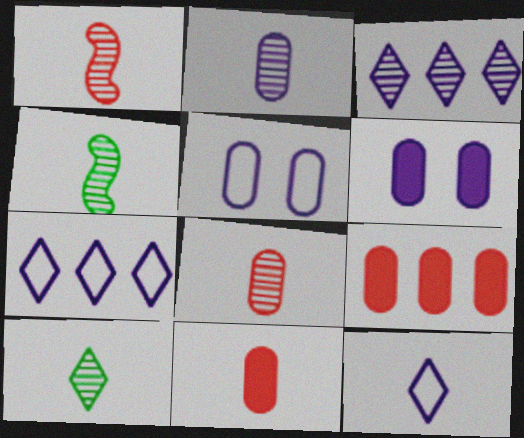[[1, 2, 10], 
[4, 11, 12]]